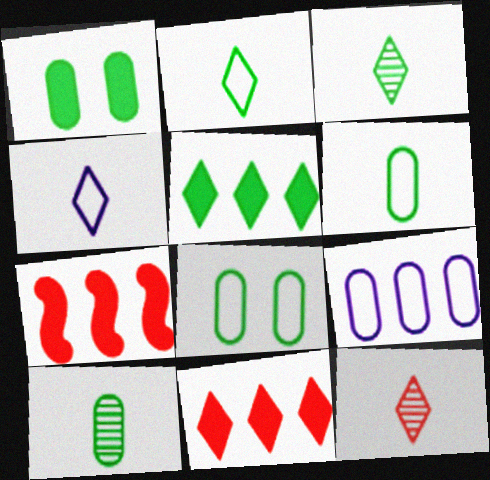[]